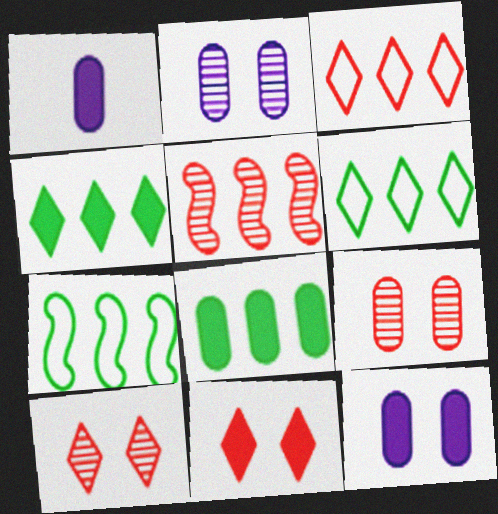[[1, 7, 10]]